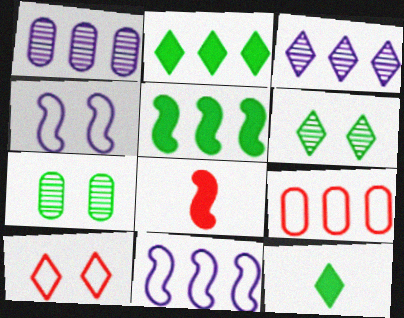[[3, 5, 9], 
[3, 10, 12]]